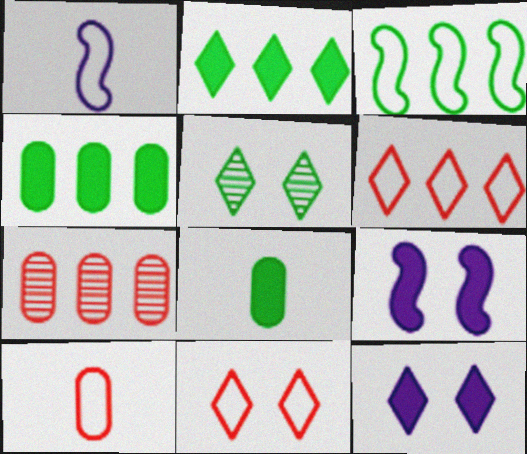[[3, 5, 8], 
[5, 11, 12]]